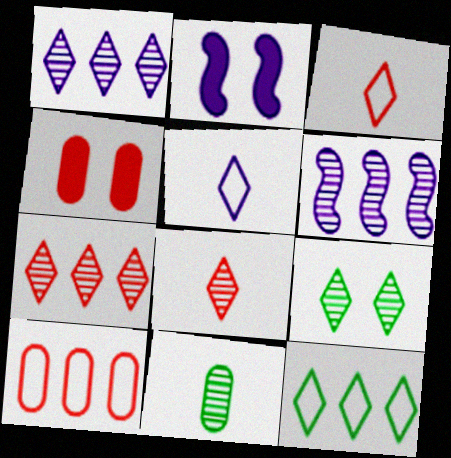[[1, 8, 9]]